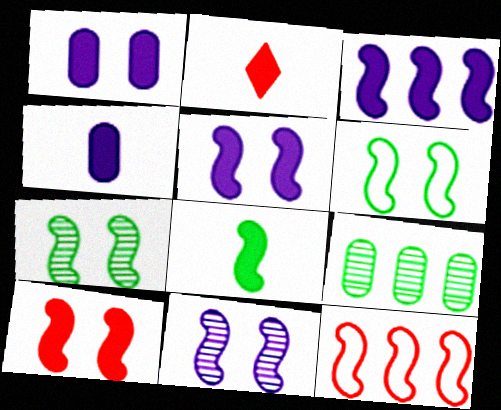[[2, 4, 8], 
[3, 8, 10], 
[6, 10, 11], 
[8, 11, 12]]